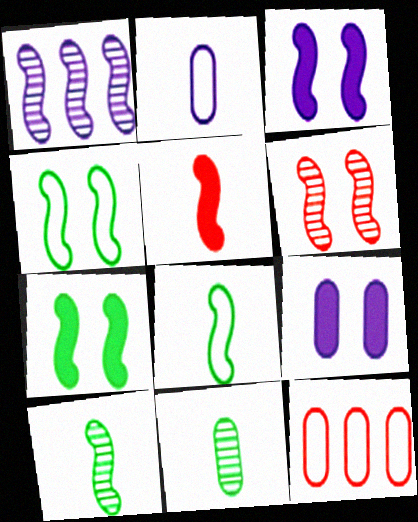[[1, 4, 5], 
[1, 6, 10], 
[3, 4, 6], 
[9, 11, 12]]